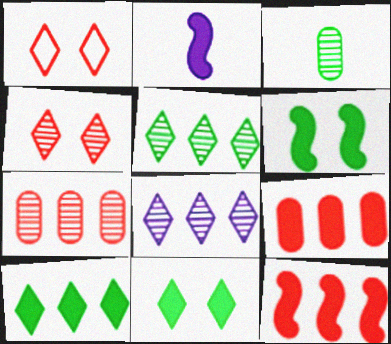[[2, 6, 12], 
[2, 9, 11]]